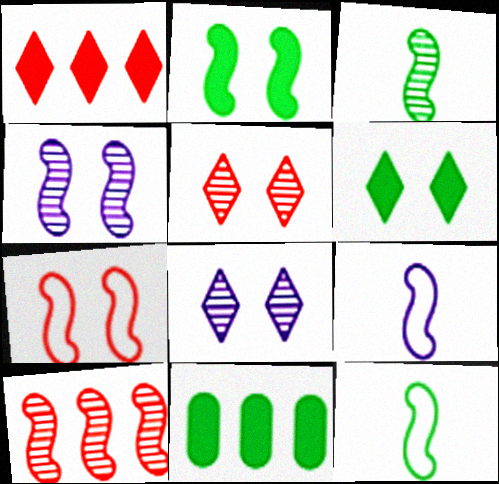[[2, 4, 7], 
[2, 9, 10], 
[3, 4, 10], 
[5, 9, 11]]